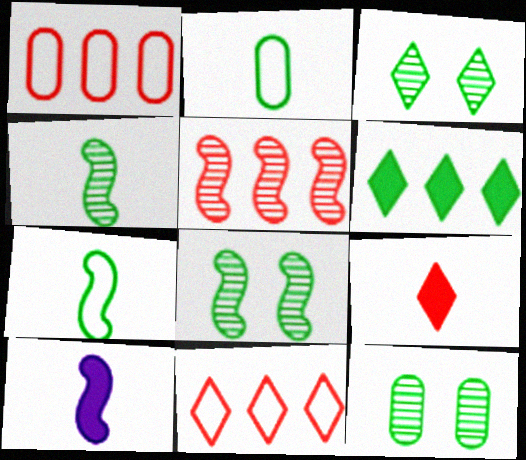[[1, 3, 10], 
[2, 6, 8], 
[3, 8, 12], 
[6, 7, 12], 
[10, 11, 12]]